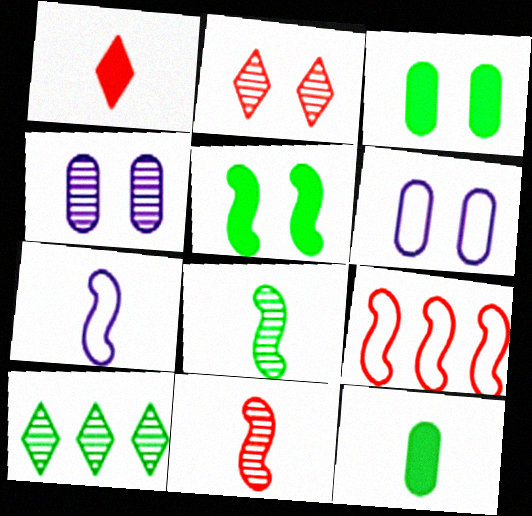[[2, 5, 6], 
[4, 10, 11]]